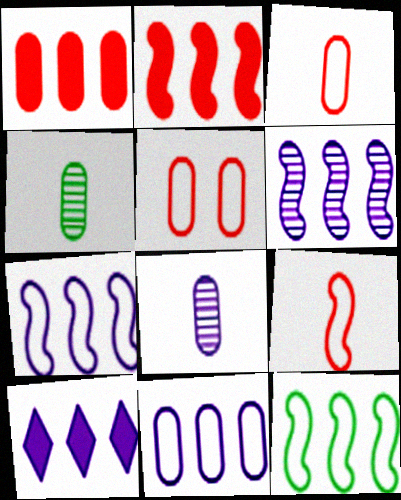[[2, 6, 12], 
[6, 10, 11]]